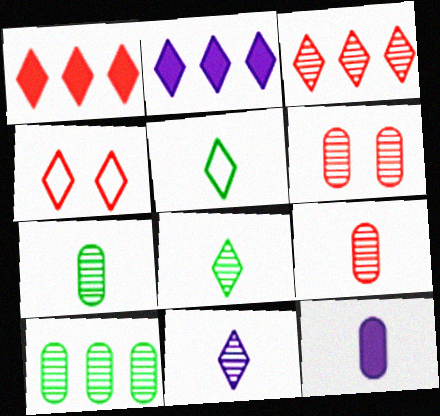[[2, 4, 8]]